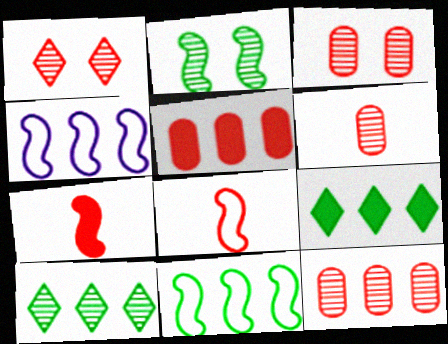[[1, 5, 8], 
[2, 4, 7], 
[3, 6, 12], 
[4, 5, 10], 
[4, 9, 12]]